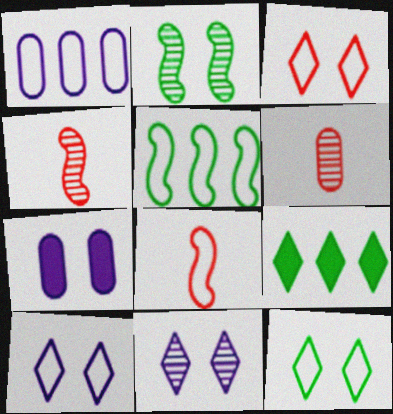[[1, 8, 12], 
[2, 3, 7], 
[3, 10, 12]]